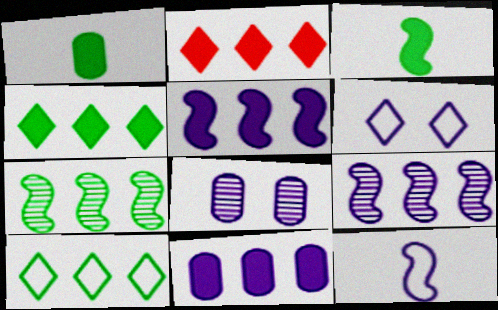[]